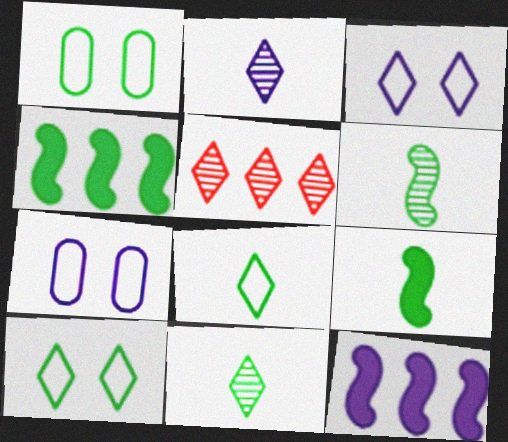[[1, 4, 11], 
[2, 7, 12], 
[5, 7, 9]]